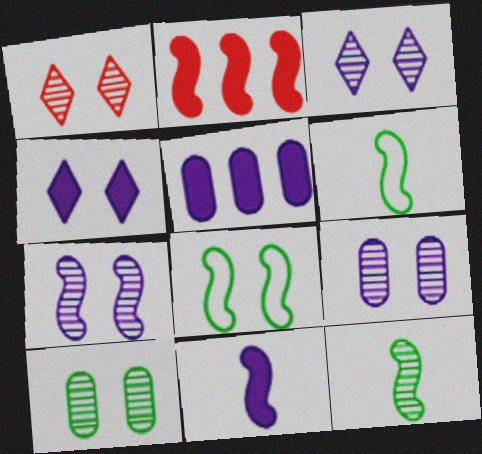[[1, 5, 6], 
[1, 7, 10], 
[2, 6, 7], 
[3, 7, 9], 
[4, 5, 11]]